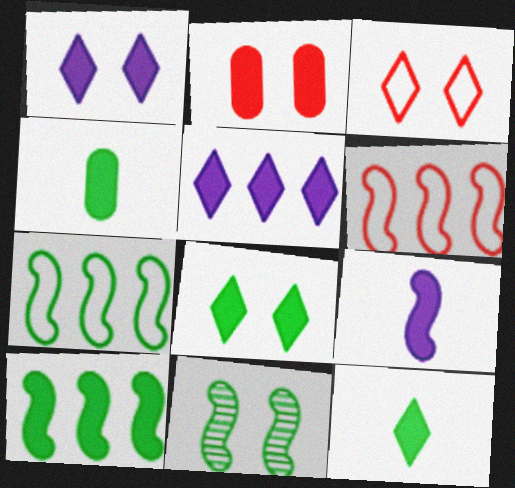[[4, 8, 10], 
[6, 9, 11]]